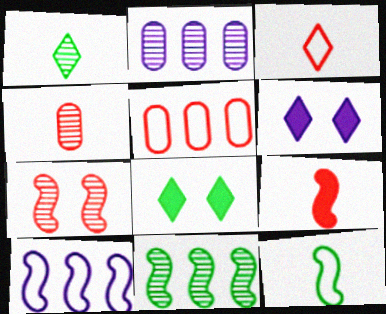[[1, 2, 7], 
[3, 4, 9], 
[4, 8, 10]]